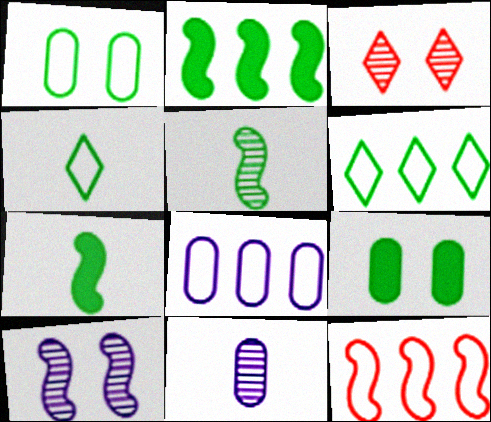[[3, 7, 8], 
[5, 6, 9], 
[6, 8, 12], 
[7, 10, 12]]